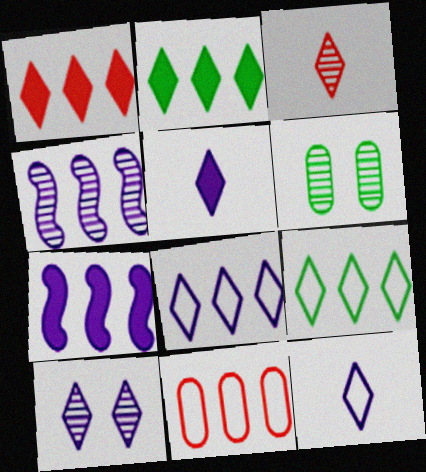[[2, 4, 11], 
[3, 4, 6], 
[5, 8, 10]]